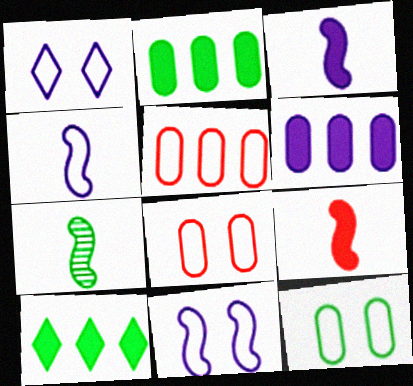[[4, 7, 9], 
[7, 10, 12]]